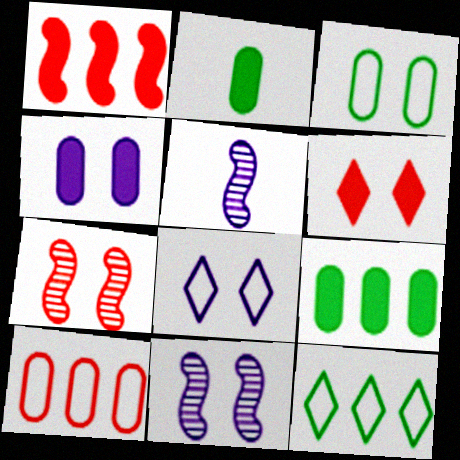[[3, 6, 11], 
[4, 8, 11]]